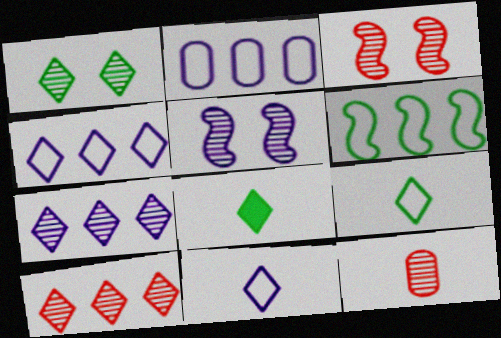[[2, 3, 8], 
[3, 10, 12]]